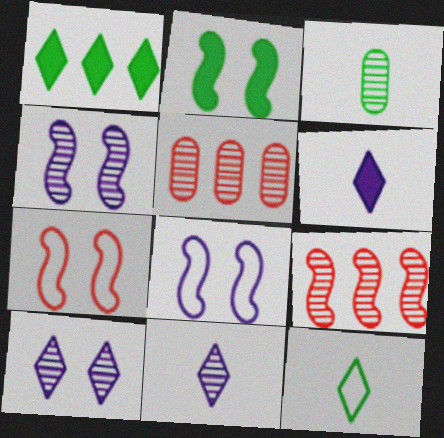[[2, 4, 7], 
[3, 9, 10]]